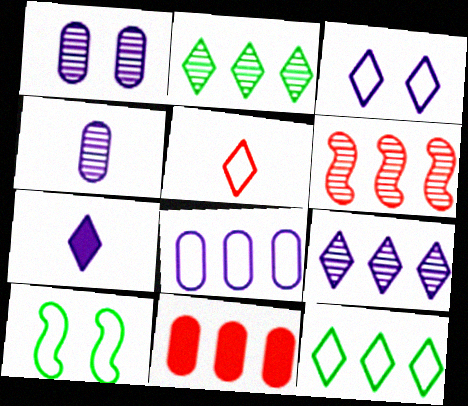[[3, 5, 12], 
[3, 7, 9], 
[5, 8, 10]]